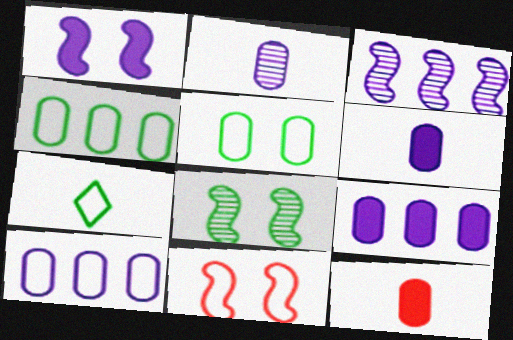[[1, 8, 11], 
[7, 10, 11]]